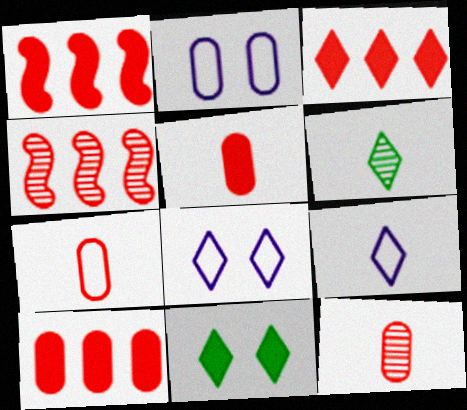[[1, 2, 6], 
[1, 3, 10], 
[3, 6, 8], 
[5, 7, 12]]